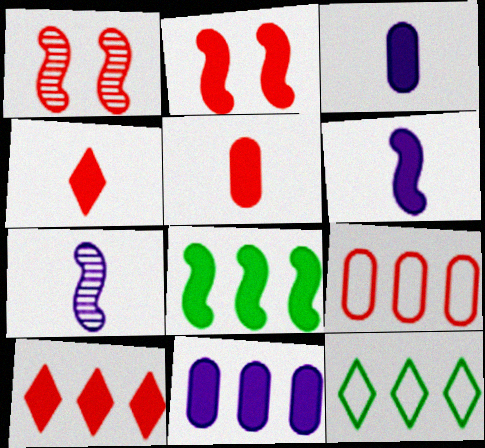[[1, 3, 12], 
[1, 4, 9], 
[2, 5, 10], 
[2, 6, 8], 
[8, 10, 11]]